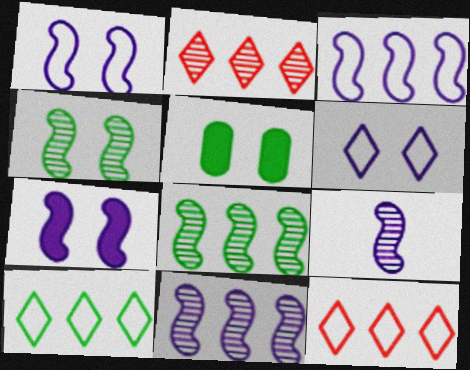[[3, 7, 9], 
[5, 9, 12]]